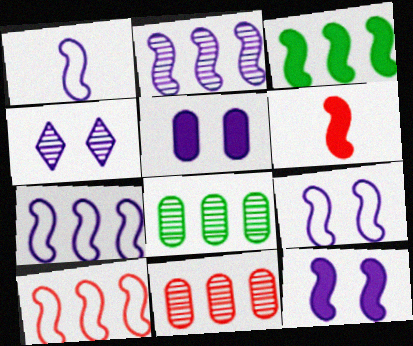[[1, 2, 12], 
[1, 7, 9], 
[2, 3, 10], 
[3, 6, 12], 
[4, 5, 9]]